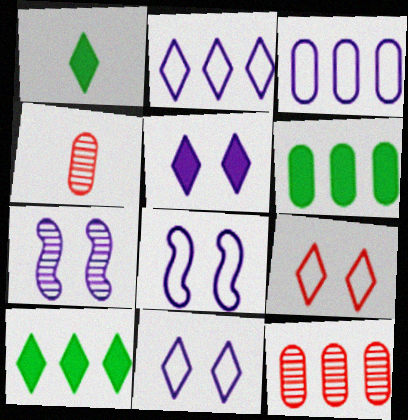[[1, 8, 12], 
[3, 6, 12], 
[4, 8, 10]]